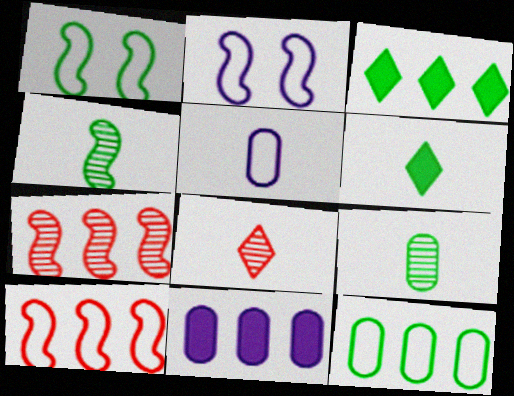[[1, 3, 9], 
[1, 8, 11]]